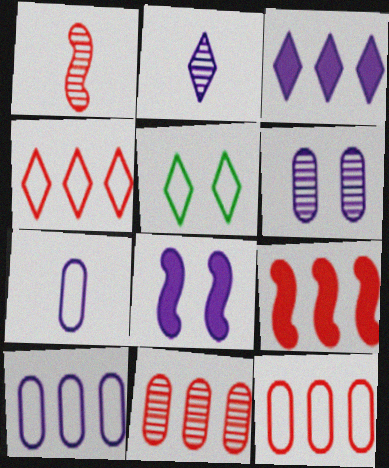[[2, 8, 10], 
[4, 9, 11]]